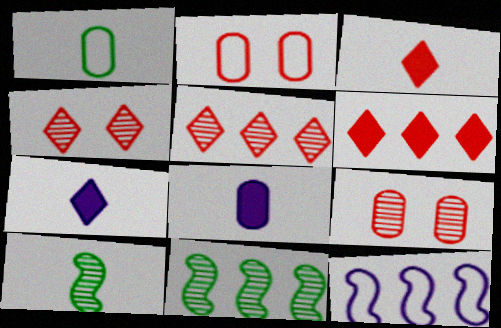[[2, 7, 11]]